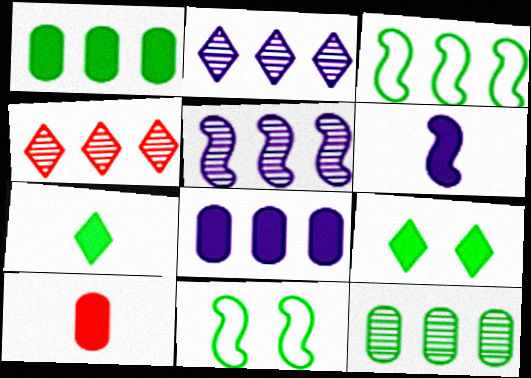[[2, 10, 11], 
[3, 4, 8], 
[4, 5, 12], 
[6, 7, 10], 
[7, 11, 12]]